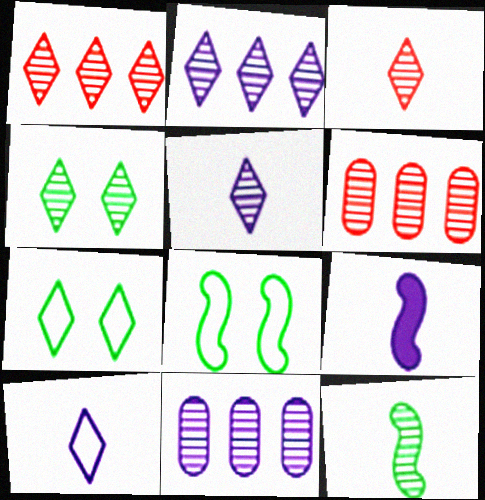[[1, 4, 5], 
[2, 3, 4], 
[6, 7, 9]]